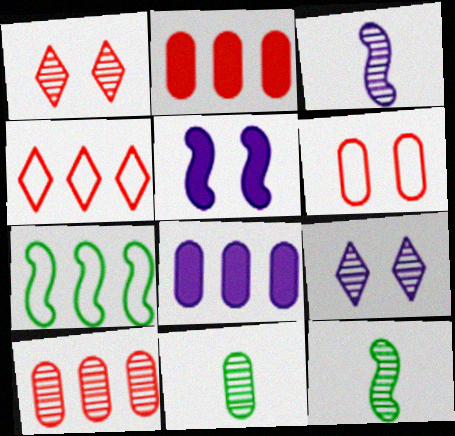[[4, 5, 11], 
[6, 8, 11], 
[9, 10, 12]]